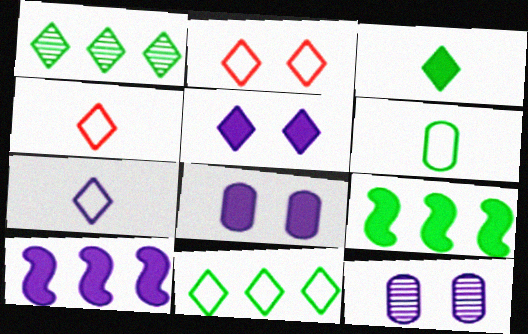[[1, 4, 5], 
[2, 7, 11], 
[4, 9, 12], 
[7, 10, 12]]